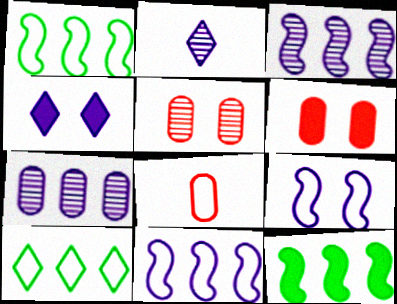[[1, 2, 6], 
[8, 9, 10]]